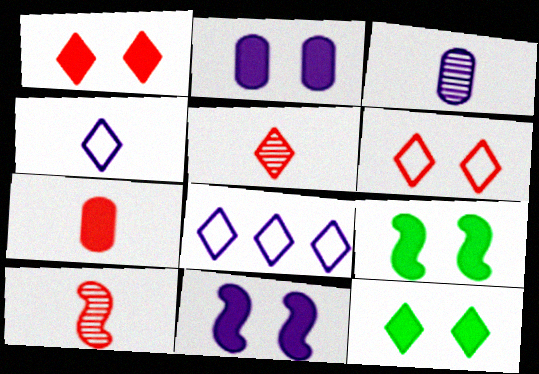[[1, 2, 9], 
[3, 8, 11], 
[5, 8, 12]]